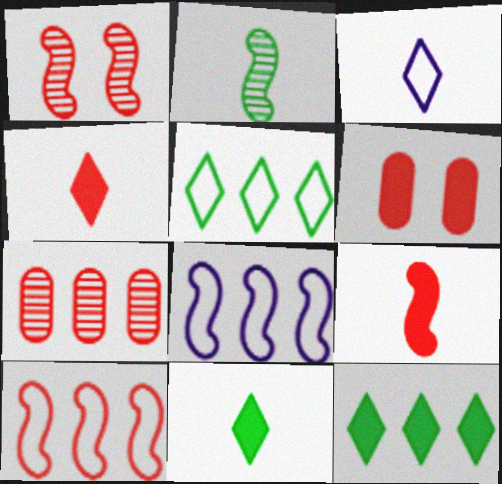[[1, 9, 10], 
[7, 8, 12]]